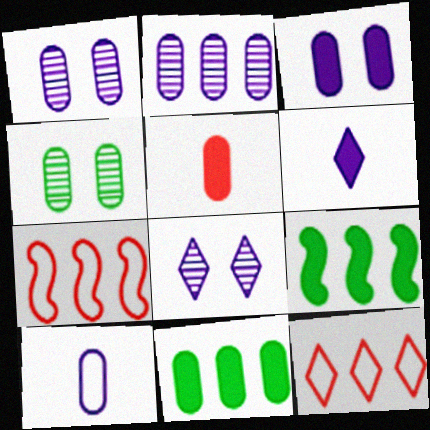[[2, 3, 10], 
[2, 9, 12], 
[3, 5, 11], 
[4, 6, 7]]